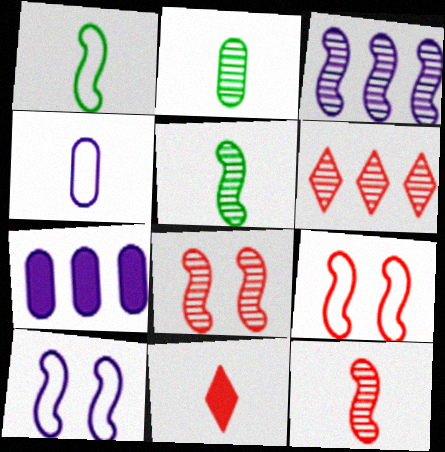[[3, 5, 8], 
[4, 5, 11]]